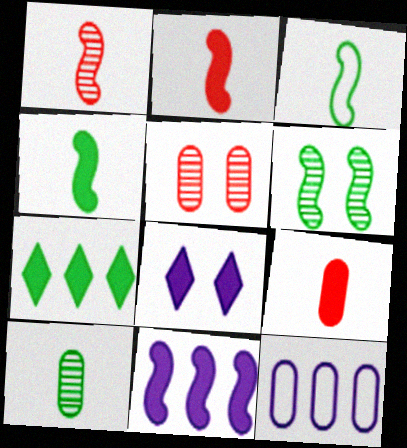[]